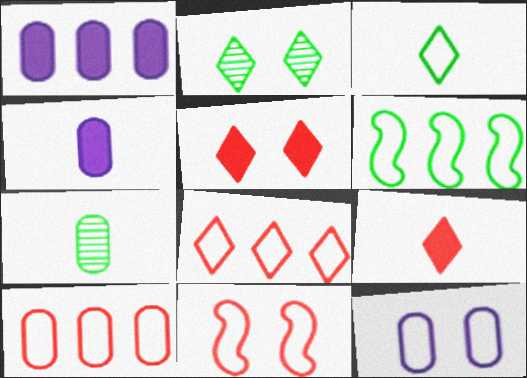[]